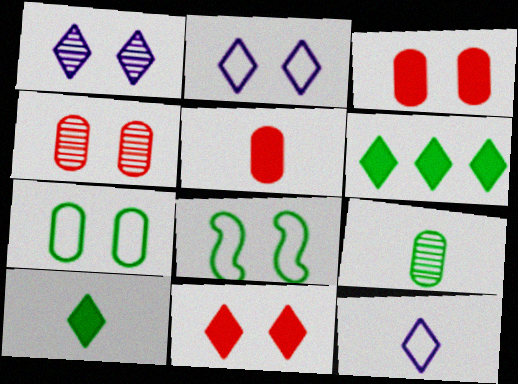[[1, 3, 8], 
[6, 8, 9]]